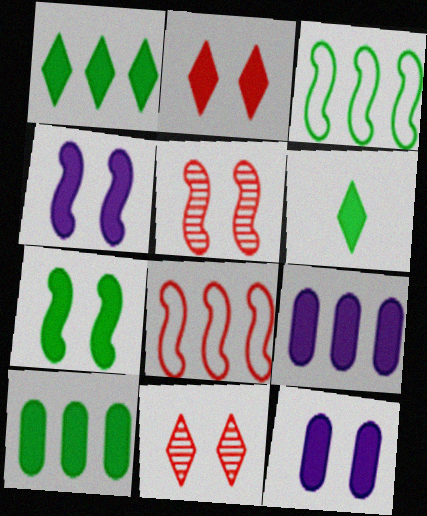[[2, 7, 12], 
[6, 7, 10]]